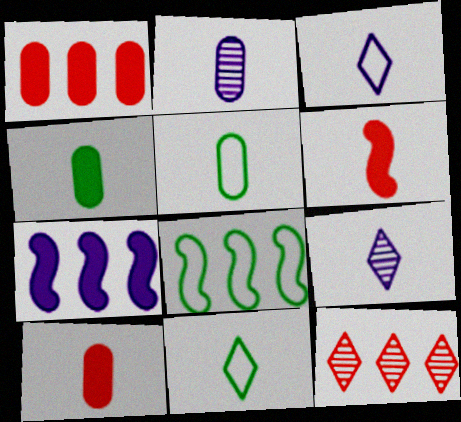[[2, 5, 10], 
[2, 6, 11], 
[5, 6, 9]]